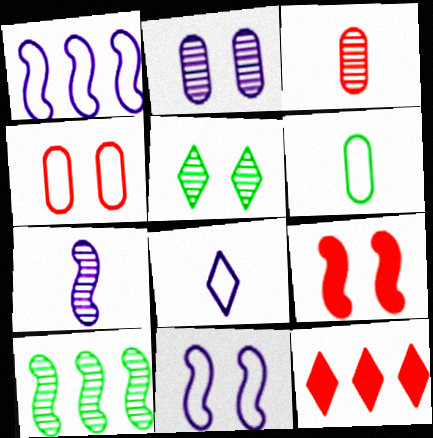[[5, 8, 12]]